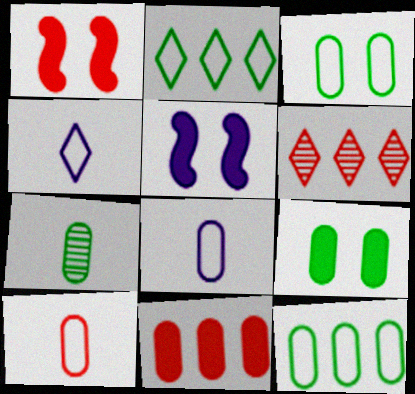[[1, 6, 10], 
[7, 9, 12]]